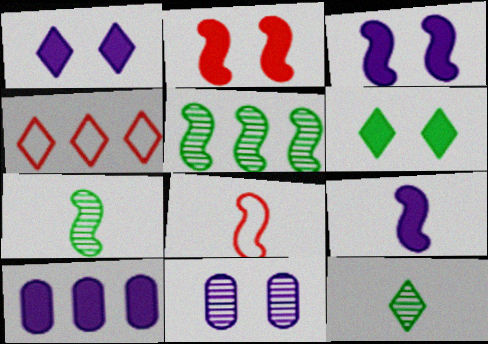[[1, 4, 12], 
[1, 9, 10], 
[3, 5, 8], 
[4, 5, 10], 
[7, 8, 9]]